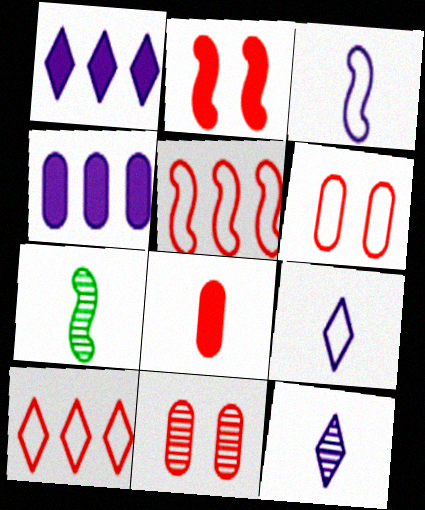[[1, 6, 7], 
[7, 8, 9]]